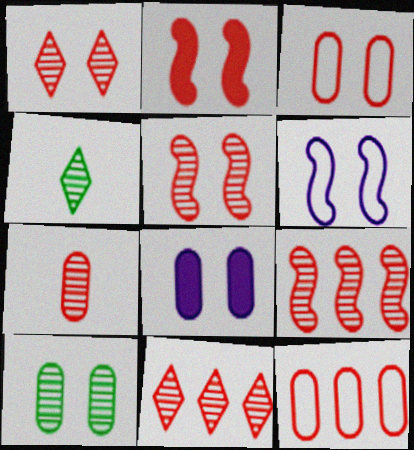[[1, 2, 3], 
[1, 7, 9], 
[3, 8, 10], 
[5, 7, 11]]